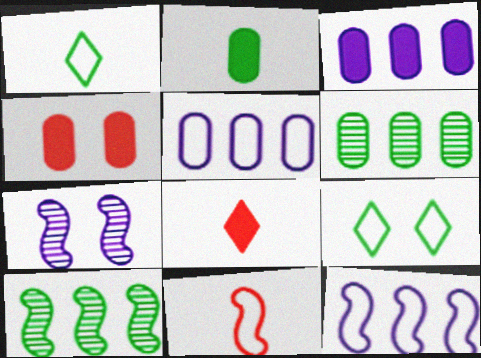[[2, 3, 4], 
[2, 9, 10], 
[4, 7, 9], 
[5, 9, 11]]